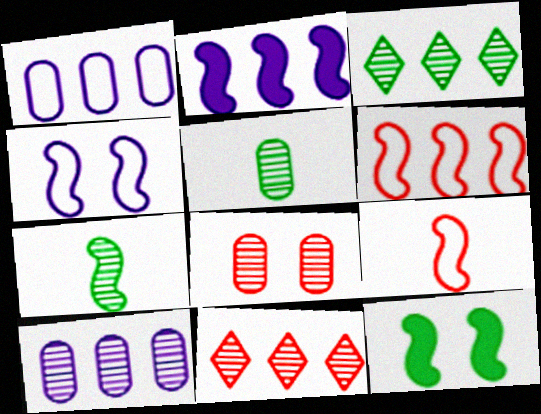[[5, 8, 10]]